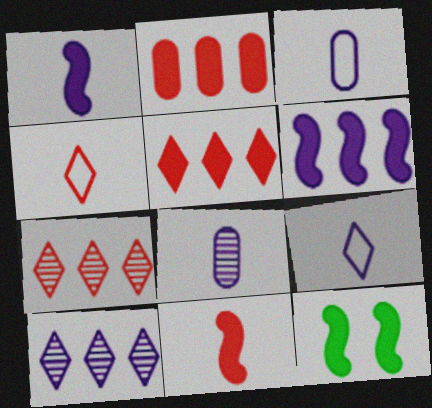[[1, 8, 9], 
[3, 7, 12], 
[6, 11, 12]]